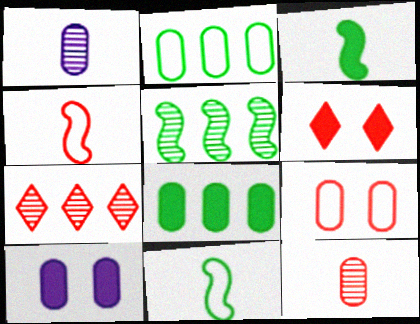[[1, 8, 9], 
[2, 10, 12], 
[7, 10, 11]]